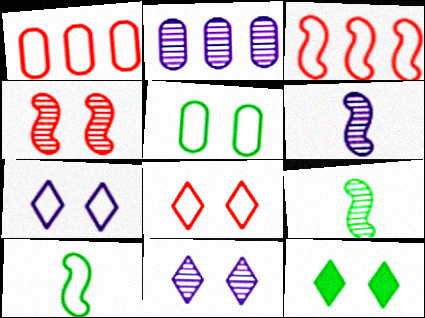[[1, 6, 12], 
[1, 7, 10], 
[2, 6, 11], 
[8, 11, 12]]